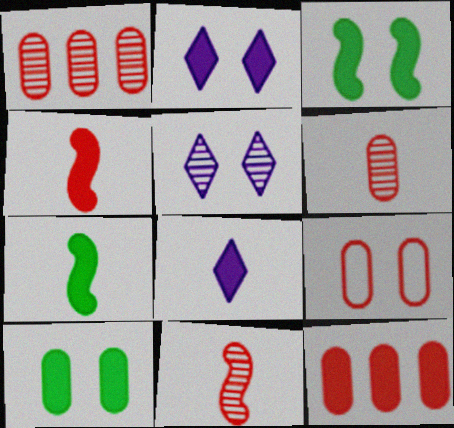[[2, 7, 12], 
[3, 5, 9], 
[3, 8, 12], 
[6, 9, 12]]